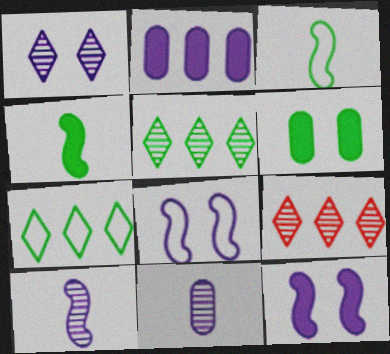[[3, 5, 6]]